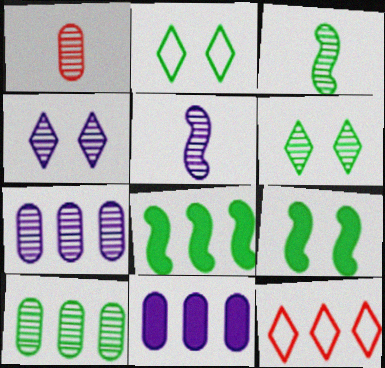[[3, 6, 10], 
[4, 5, 7], 
[7, 8, 12]]